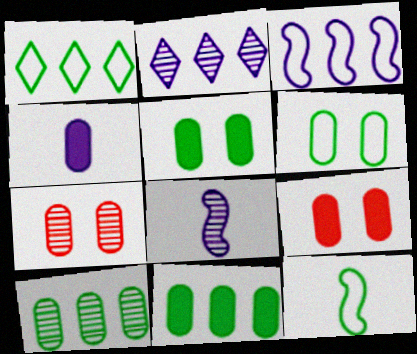[[1, 6, 12], 
[1, 8, 9], 
[2, 9, 12], 
[4, 9, 11]]